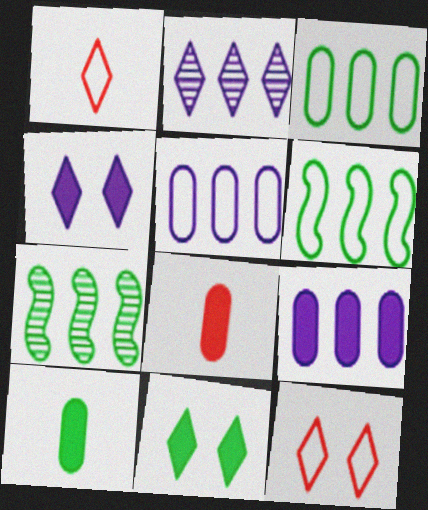[[1, 2, 11]]